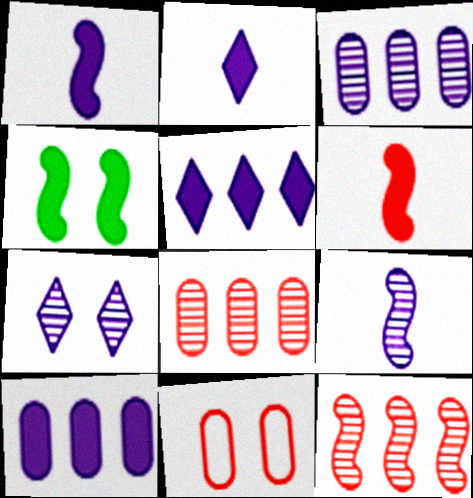[[3, 7, 9], 
[4, 7, 11]]